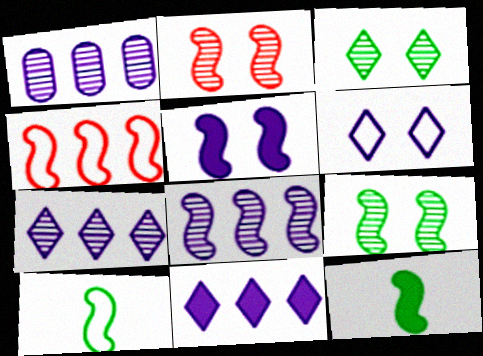[[1, 7, 8]]